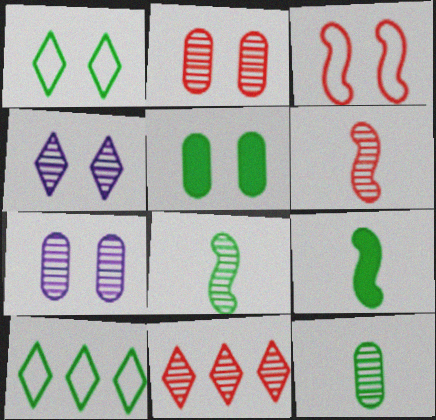[[2, 6, 11], 
[3, 4, 5], 
[5, 8, 10], 
[7, 8, 11]]